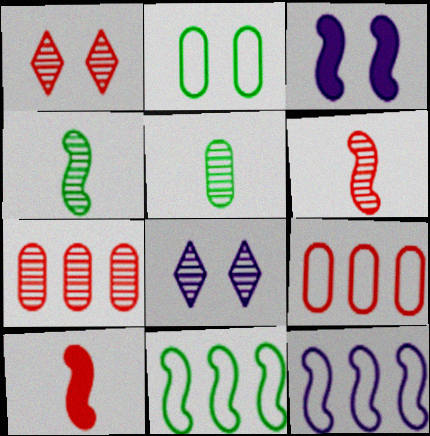[[1, 2, 3], 
[1, 6, 7], 
[1, 9, 10], 
[3, 6, 11], 
[4, 7, 8]]